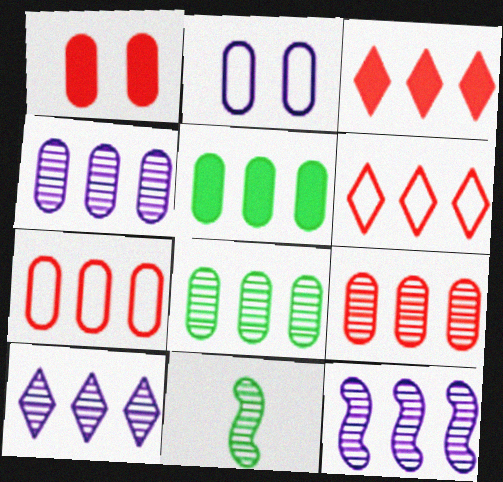[[2, 3, 11], 
[4, 5, 7], 
[4, 8, 9], 
[4, 10, 12], 
[5, 6, 12]]